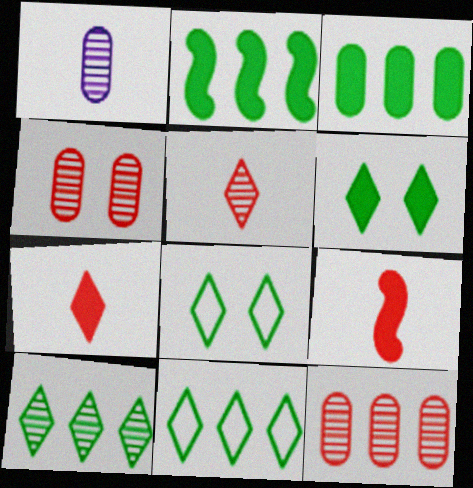[]